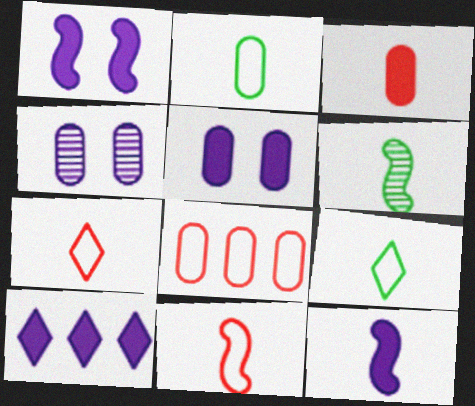[[5, 10, 12], 
[6, 11, 12]]